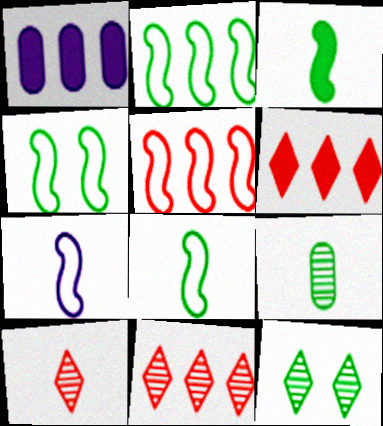[[1, 2, 11], 
[1, 4, 10], 
[2, 4, 8], 
[4, 5, 7]]